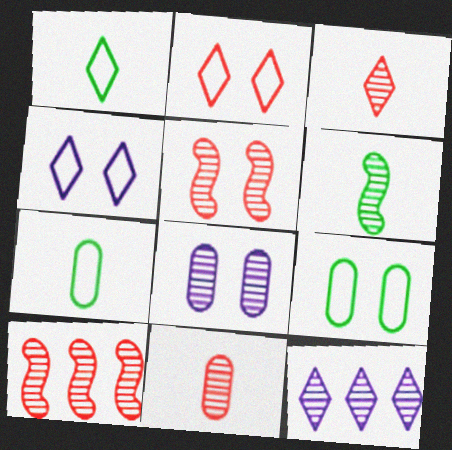[]